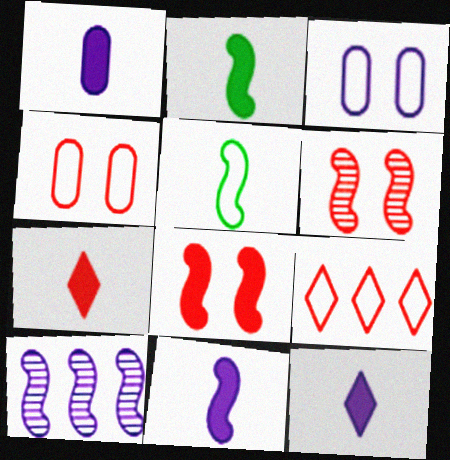[[1, 2, 7], 
[1, 11, 12], 
[3, 5, 9], 
[3, 10, 12], 
[5, 8, 10]]